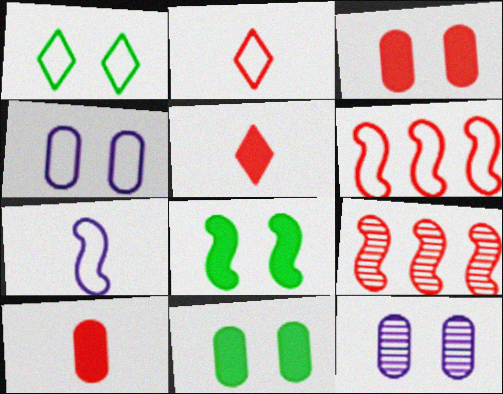[[2, 3, 9], 
[7, 8, 9]]